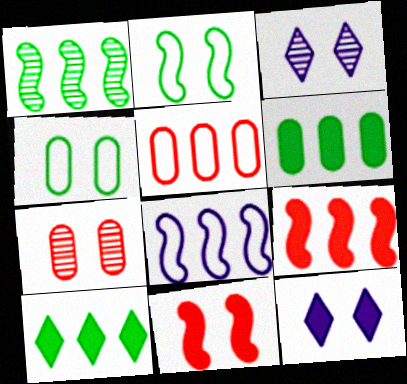[[1, 8, 9], 
[2, 7, 12], 
[3, 4, 11]]